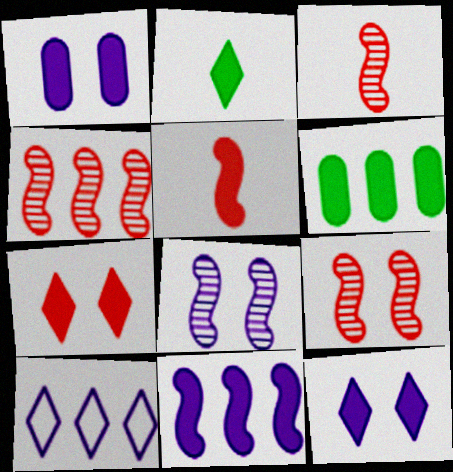[[3, 4, 9], 
[4, 6, 10], 
[5, 6, 12]]